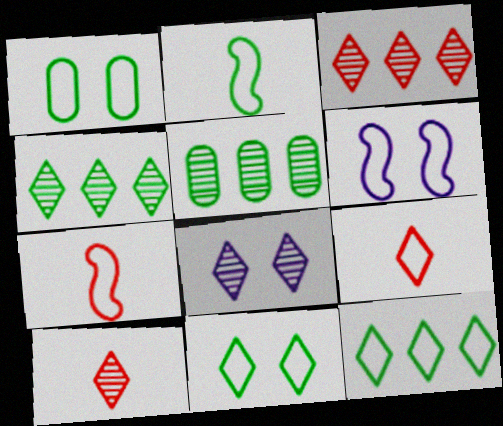[[1, 2, 12], 
[4, 8, 10]]